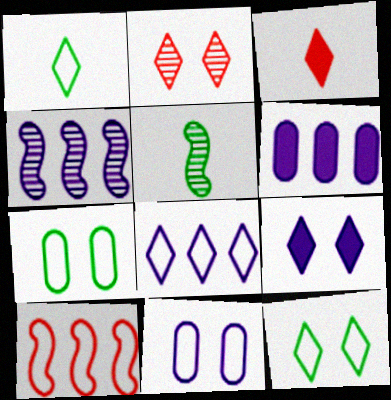[[1, 10, 11], 
[2, 9, 12], 
[3, 4, 7], 
[4, 6, 8]]